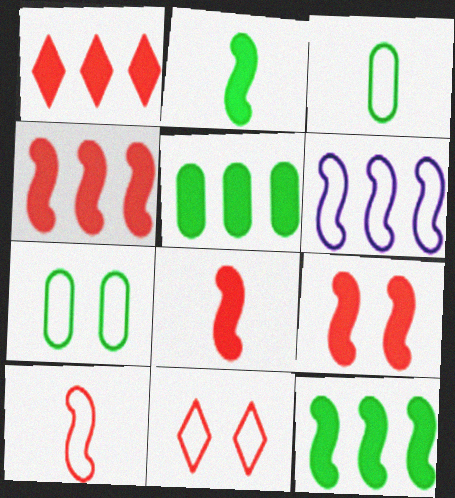[[3, 6, 11], 
[4, 8, 9]]